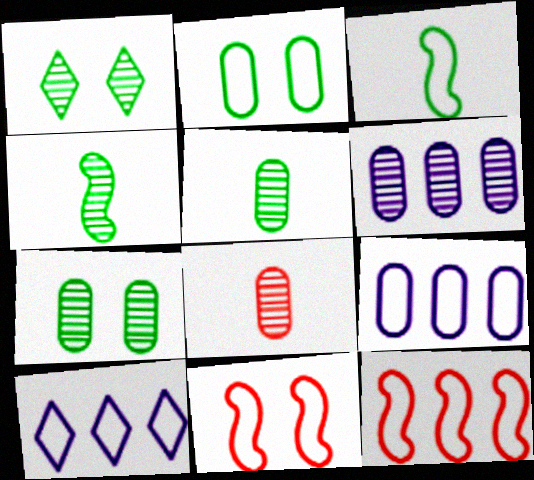[[6, 7, 8]]